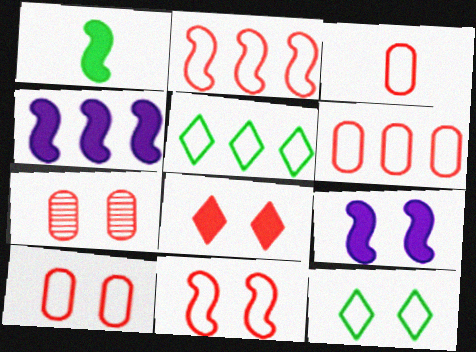[[3, 6, 10], 
[7, 8, 11], 
[7, 9, 12]]